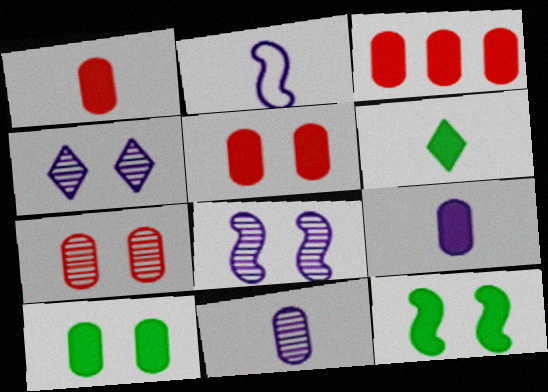[[1, 3, 5], 
[3, 9, 10]]